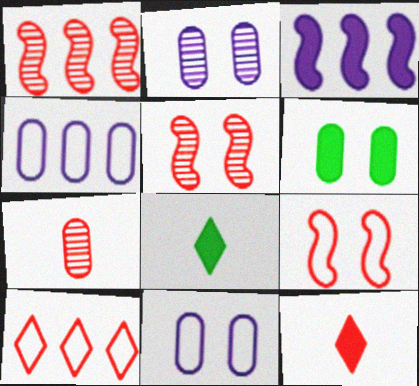[[1, 8, 11], 
[3, 6, 12], 
[4, 5, 8], 
[4, 6, 7]]